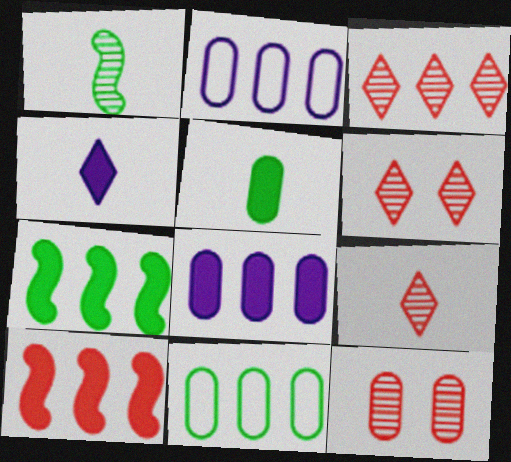[[2, 3, 7], 
[2, 5, 12], 
[3, 6, 9]]